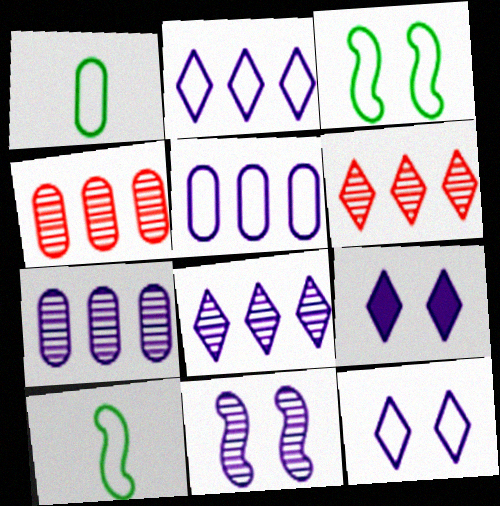[[4, 9, 10]]